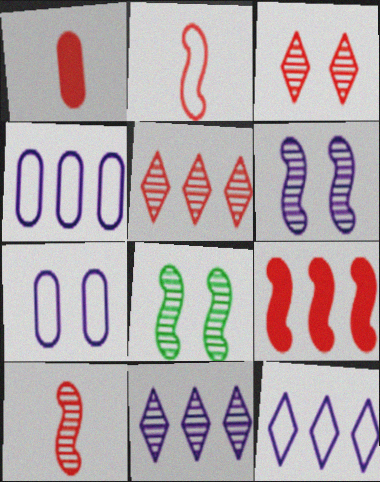[[1, 8, 12]]